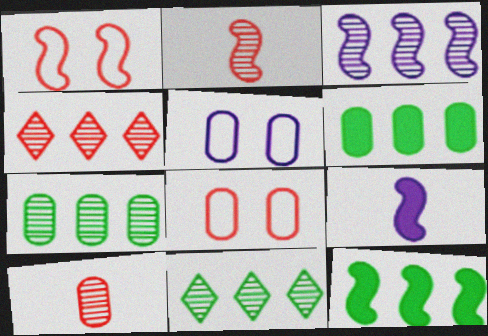[[3, 4, 7], 
[5, 6, 10], 
[8, 9, 11]]